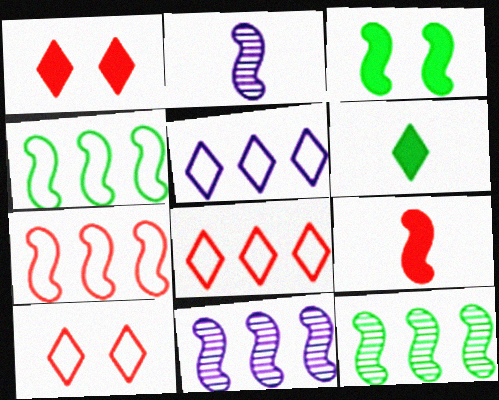[[2, 3, 7]]